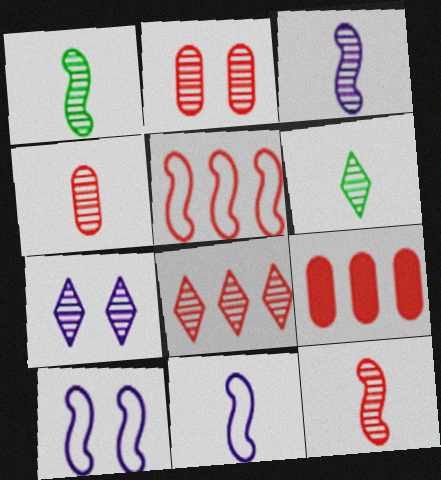[[1, 3, 12], 
[2, 8, 12], 
[3, 4, 6], 
[5, 8, 9], 
[6, 7, 8], 
[6, 9, 10]]